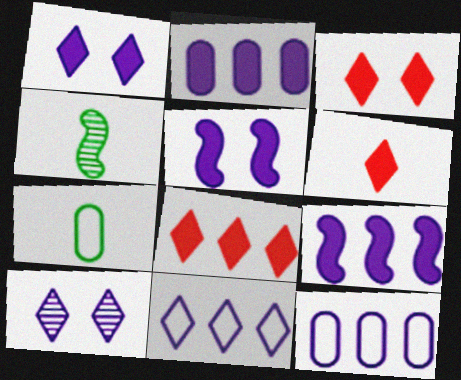[[3, 4, 12], 
[3, 6, 8]]